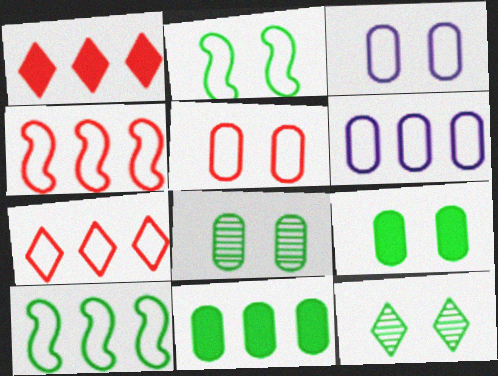[[2, 9, 12], 
[6, 7, 10]]